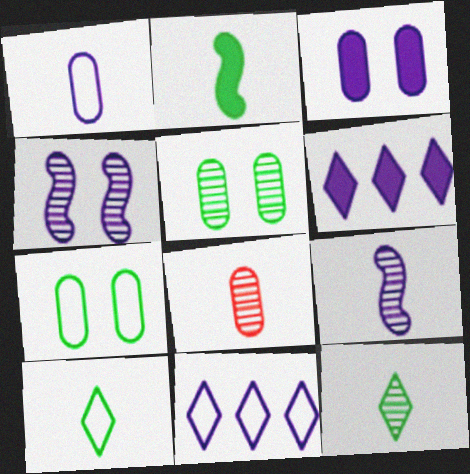[[1, 4, 6], 
[3, 9, 11], 
[8, 9, 12]]